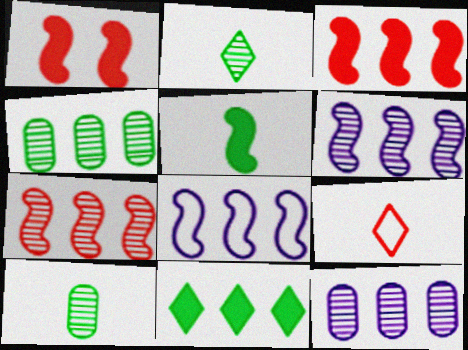[]